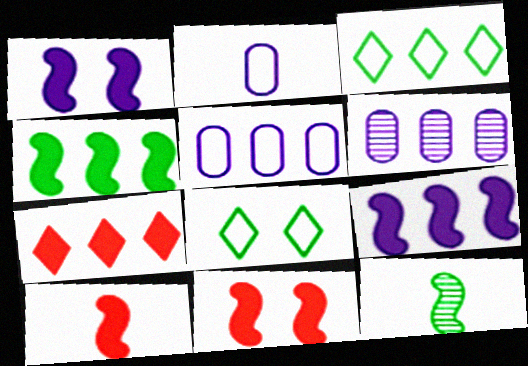[[1, 4, 10], 
[6, 8, 10]]